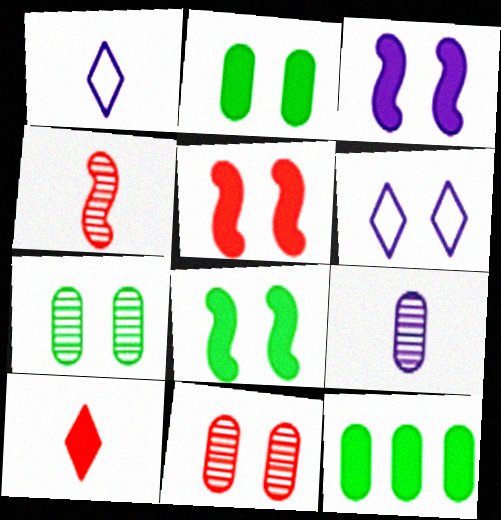[[3, 5, 8], 
[3, 10, 12], 
[4, 6, 12], 
[5, 6, 7], 
[6, 8, 11]]